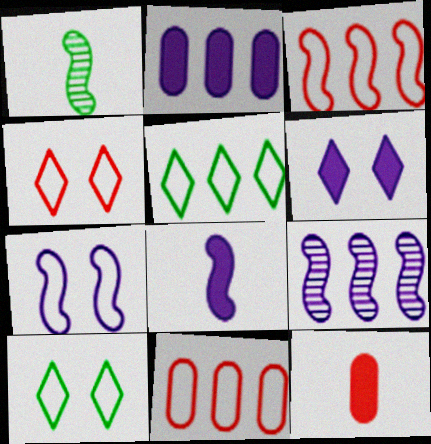[[1, 2, 4], 
[1, 6, 11], 
[2, 6, 8], 
[7, 8, 9], 
[9, 10, 12]]